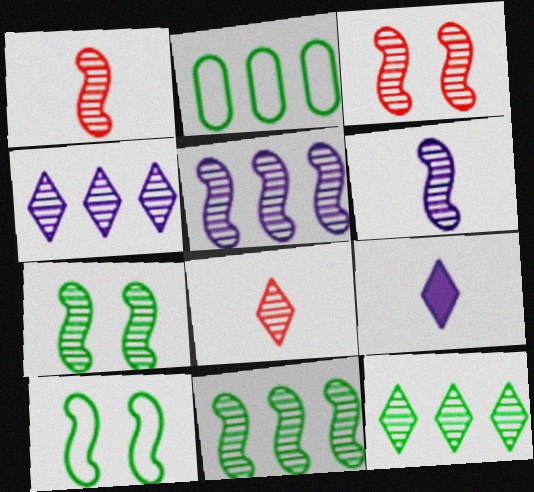[[1, 5, 7], 
[2, 3, 9], 
[3, 6, 11]]